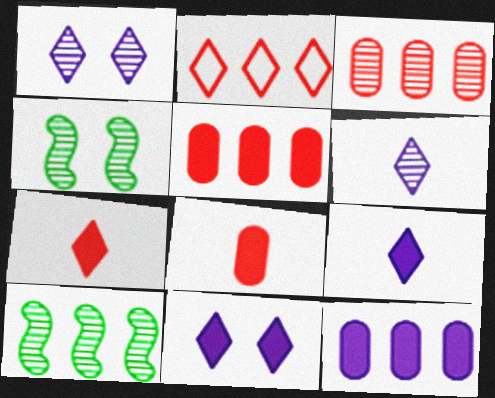[[2, 10, 12], 
[3, 4, 6]]